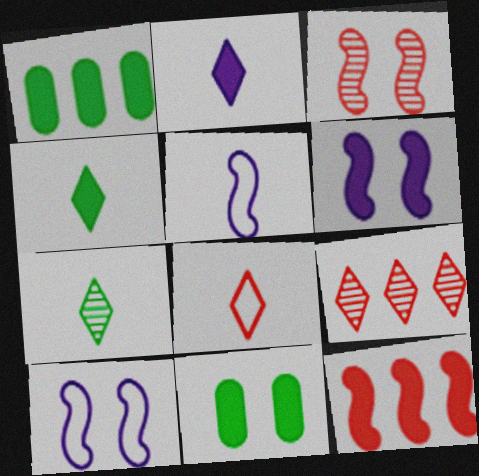[[2, 7, 8], 
[2, 11, 12], 
[5, 9, 11]]